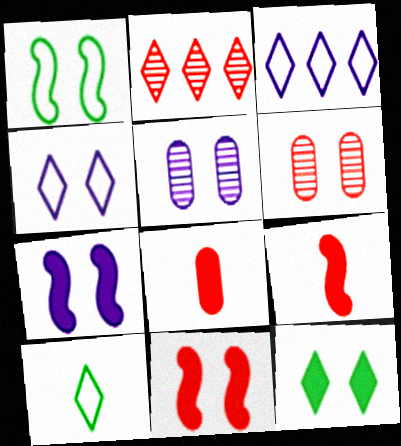[[4, 5, 7]]